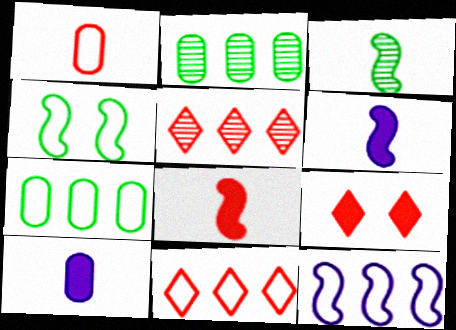[[4, 5, 10], 
[7, 11, 12]]